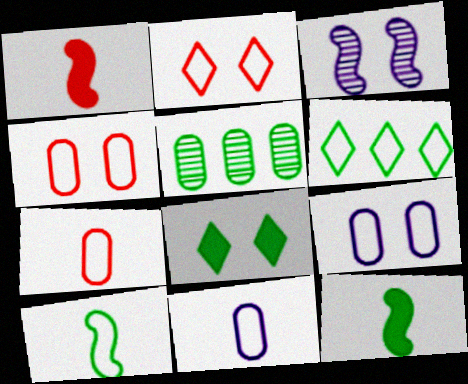[[3, 4, 8], 
[5, 8, 10]]